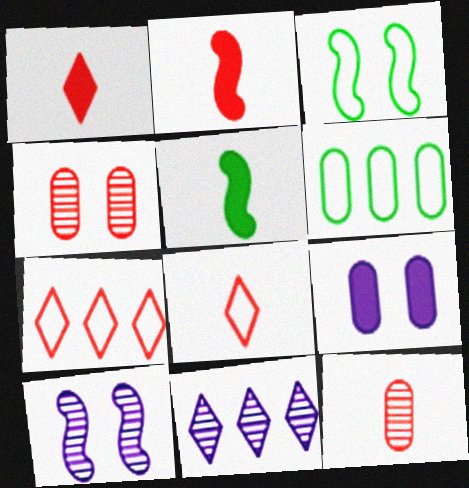[[1, 6, 10], 
[2, 4, 7], 
[2, 8, 12], 
[6, 9, 12]]